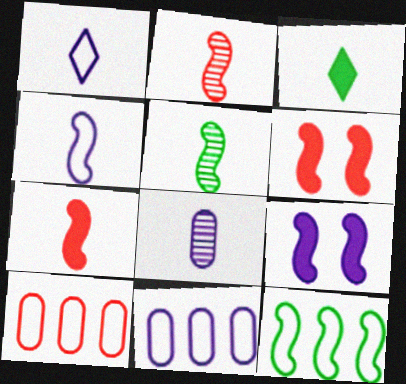[[2, 9, 12], 
[4, 5, 7]]